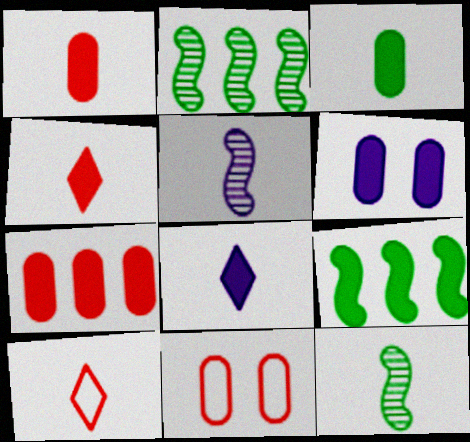[[2, 6, 10], 
[2, 8, 11], 
[3, 5, 10], 
[3, 6, 7], 
[4, 6, 9]]